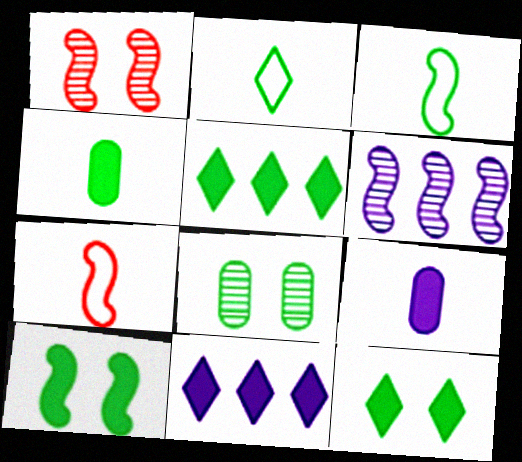[[3, 5, 8], 
[4, 5, 10], 
[6, 7, 10], 
[7, 8, 11]]